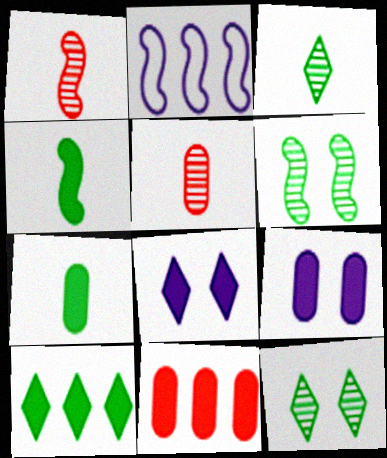[[4, 8, 11], 
[7, 9, 11]]